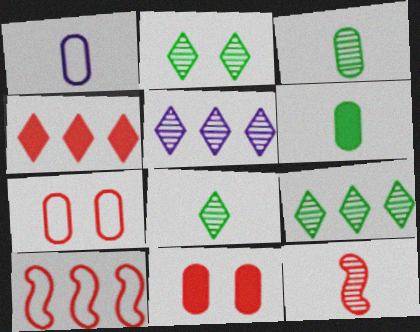[[2, 8, 9], 
[4, 7, 12]]